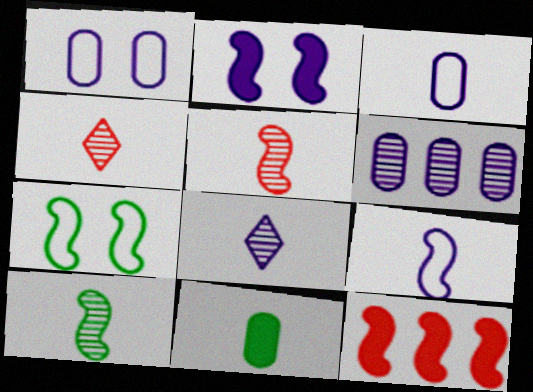[[4, 9, 11]]